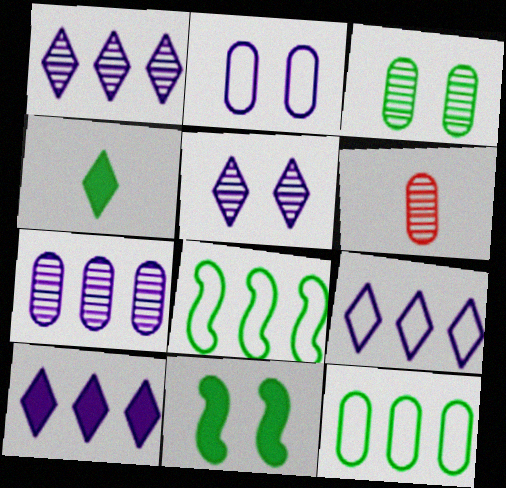[[1, 9, 10], 
[3, 4, 8], 
[3, 6, 7], 
[6, 9, 11]]